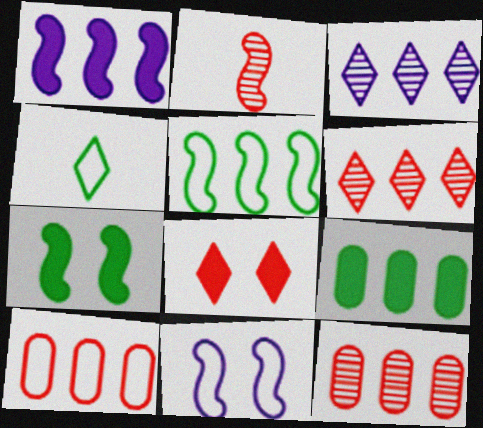[[2, 8, 10], 
[3, 4, 8], 
[4, 10, 11]]